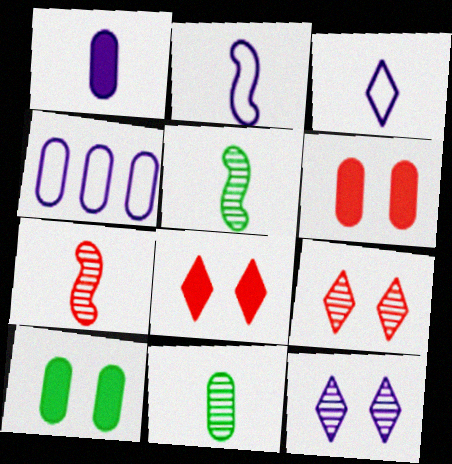[[4, 5, 8], 
[4, 6, 11]]